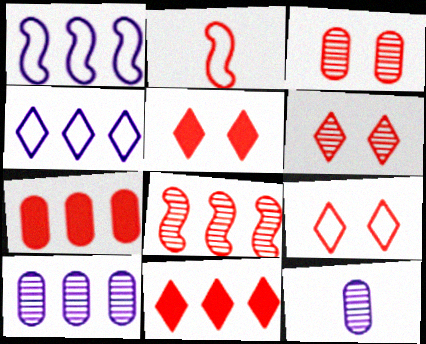[[2, 3, 11], 
[2, 6, 7], 
[5, 6, 9]]